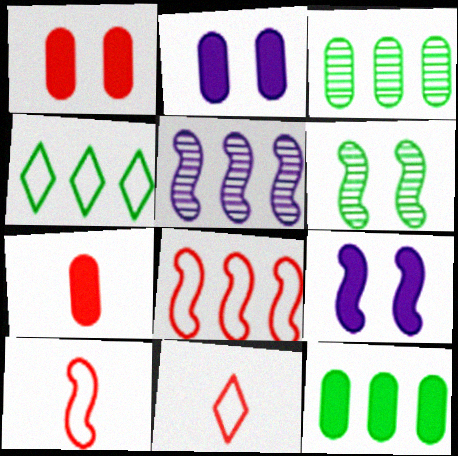[[2, 7, 12], 
[3, 9, 11]]